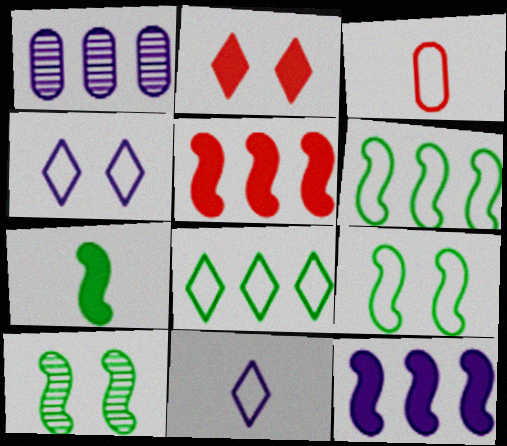[[1, 5, 8], 
[3, 4, 6], 
[6, 7, 10]]